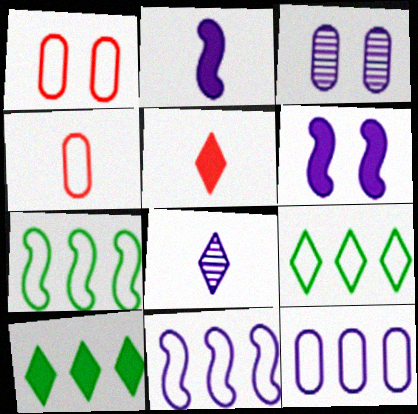[[3, 5, 7], 
[6, 8, 12]]